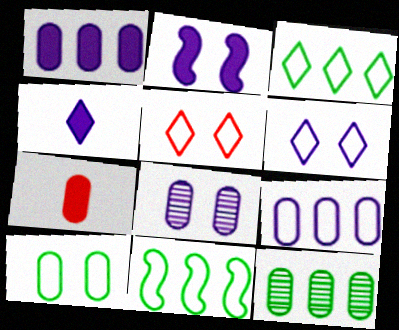[[1, 2, 4], 
[2, 6, 8]]